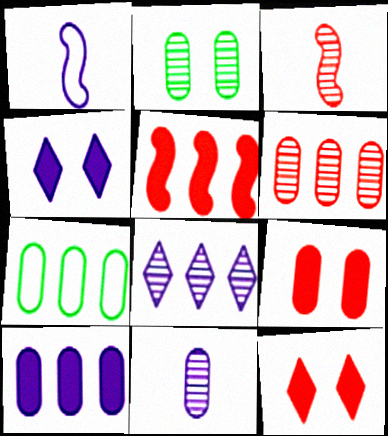[[2, 3, 8], 
[2, 6, 11], 
[3, 4, 7], 
[5, 7, 8], 
[6, 7, 10], 
[7, 9, 11]]